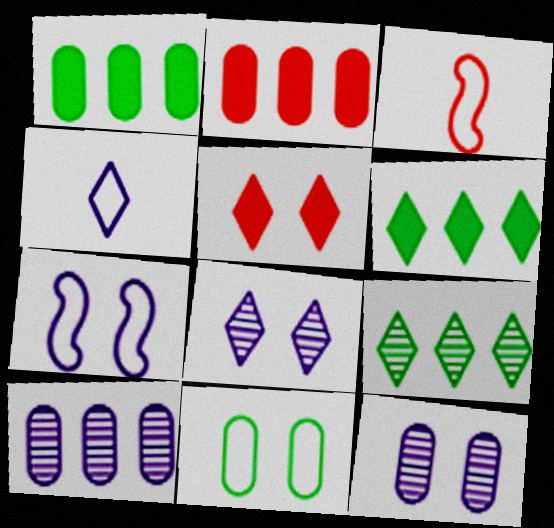[[1, 3, 8], 
[3, 6, 12], 
[4, 5, 9]]